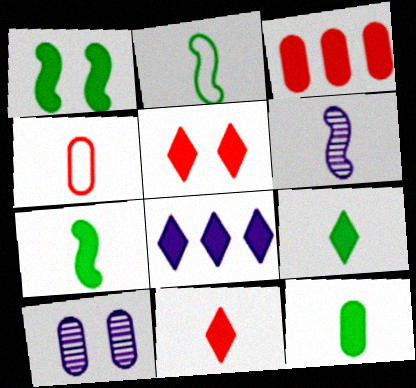[[4, 6, 9], 
[5, 8, 9], 
[7, 9, 12]]